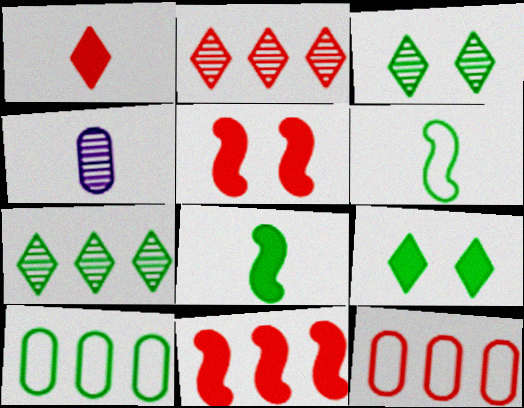[[1, 4, 6], 
[2, 11, 12], 
[3, 8, 10]]